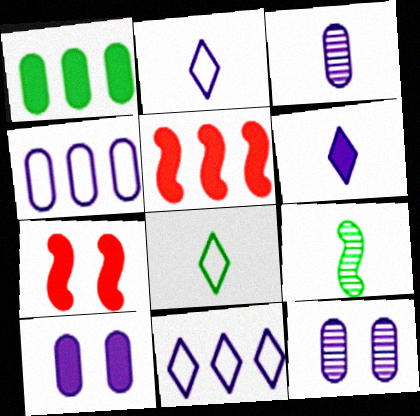[[1, 6, 7], 
[3, 4, 10], 
[5, 8, 12]]